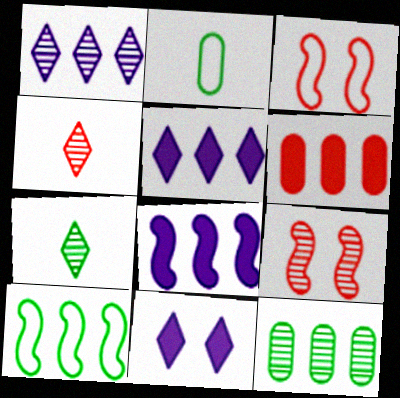[[1, 6, 10], 
[2, 5, 9], 
[3, 4, 6]]